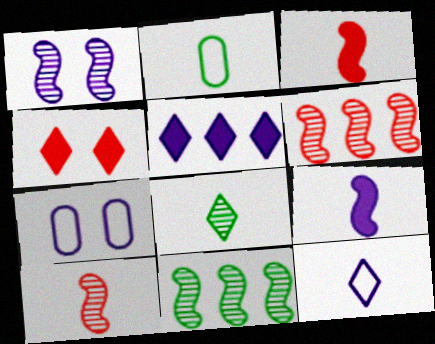[[1, 10, 11]]